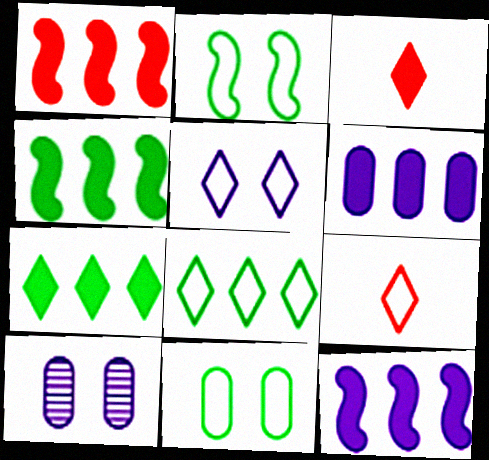[[1, 4, 12], 
[1, 6, 7], 
[4, 9, 10], 
[5, 8, 9]]